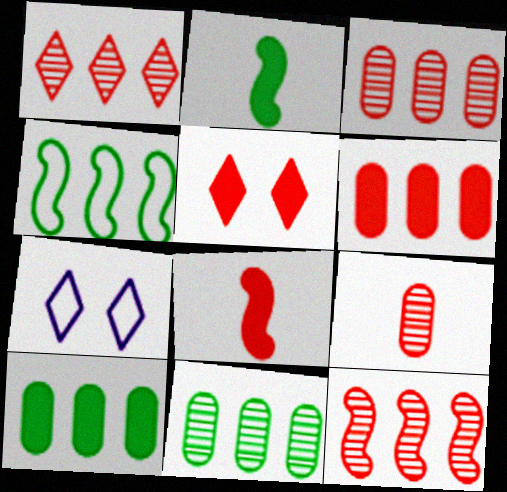[[1, 3, 12], 
[2, 3, 7], 
[5, 6, 8], 
[7, 8, 11]]